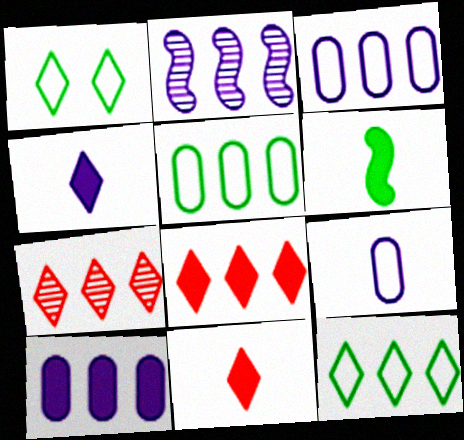[[1, 4, 7], 
[2, 5, 8]]